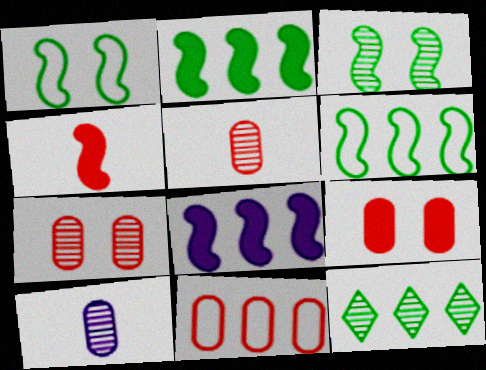[[5, 9, 11], 
[8, 11, 12]]